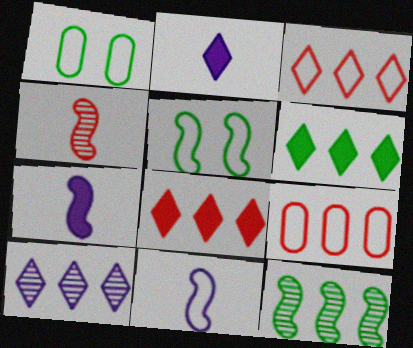[[1, 3, 11], 
[3, 6, 10]]